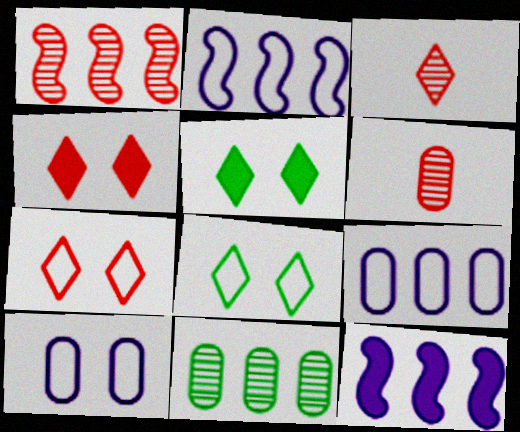[[2, 5, 6], 
[6, 8, 12]]